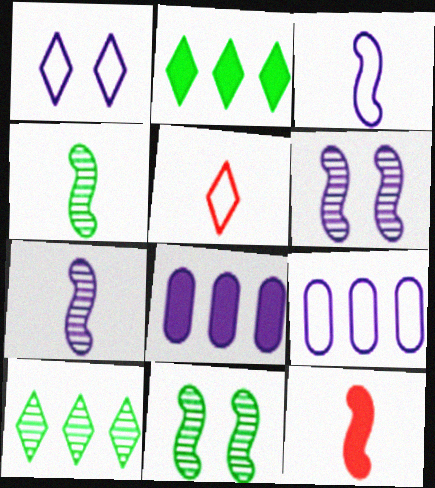[[1, 3, 9], 
[1, 7, 8], 
[3, 4, 12], 
[5, 8, 11]]